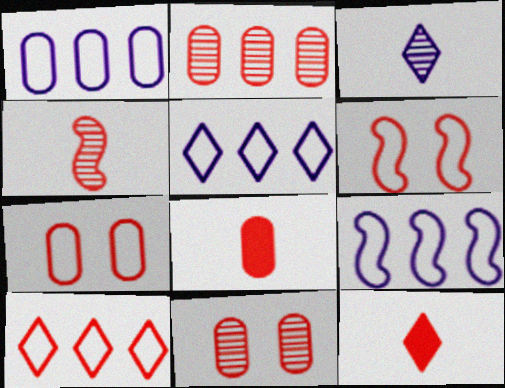[[1, 5, 9], 
[2, 6, 12], 
[2, 7, 8]]